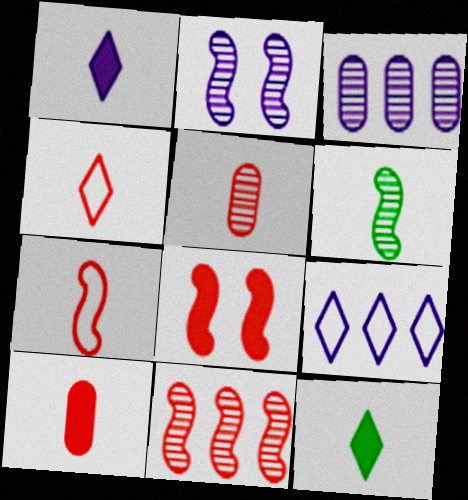[[2, 6, 11], 
[7, 8, 11]]